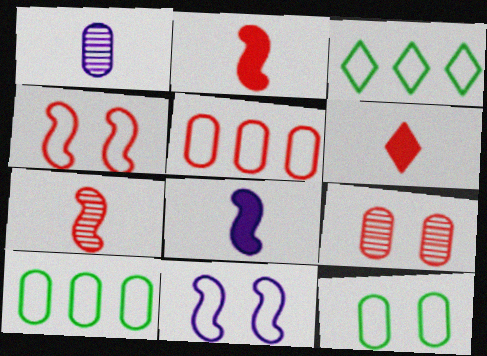[[3, 8, 9]]